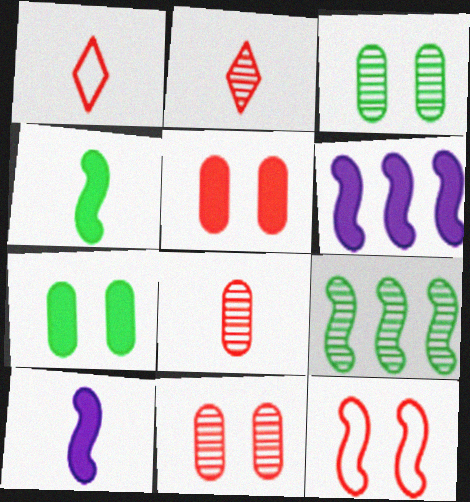[[1, 3, 6], 
[9, 10, 12]]